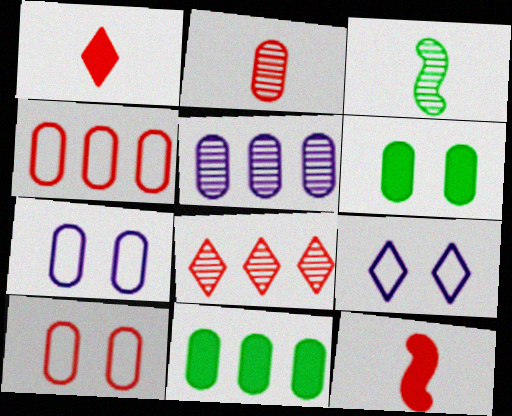[[2, 7, 11], 
[4, 5, 11], 
[8, 10, 12]]